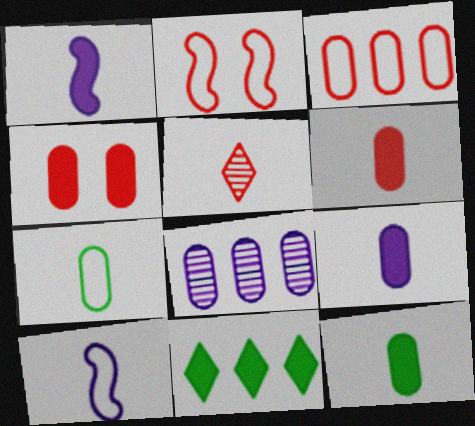[[1, 4, 11], 
[1, 5, 7], 
[4, 7, 8], 
[5, 10, 12], 
[6, 9, 12]]